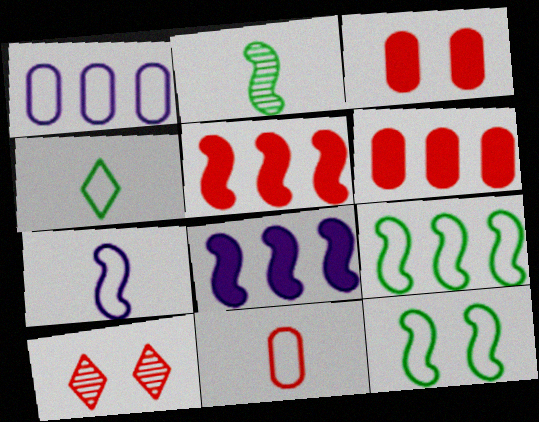[[4, 7, 11], 
[5, 10, 11]]